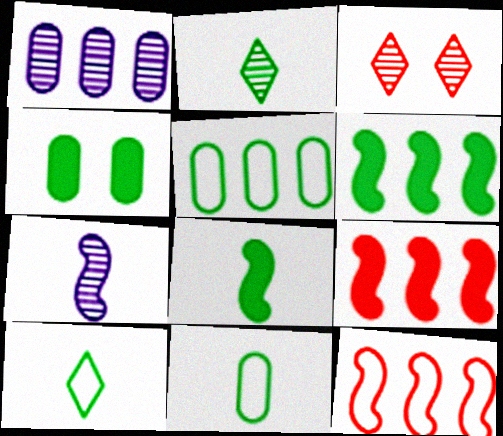[[2, 8, 11]]